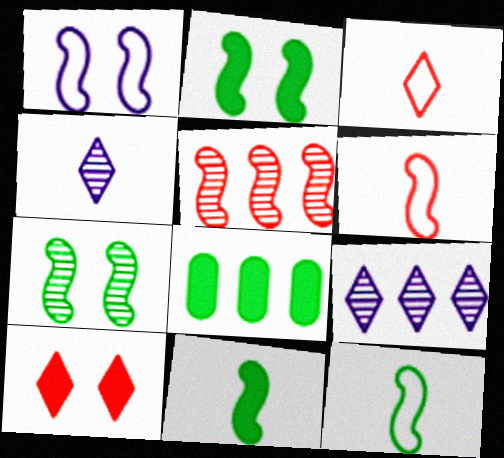[[1, 5, 11]]